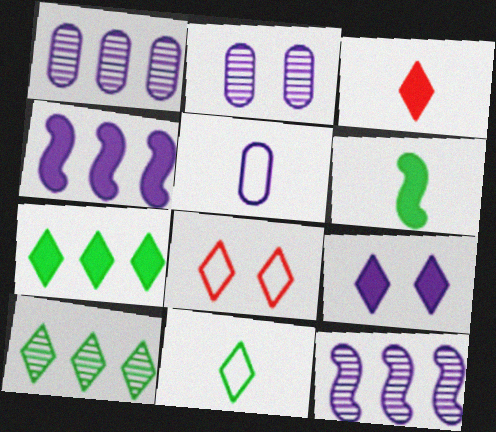[[1, 6, 8], 
[3, 7, 9], 
[5, 9, 12]]